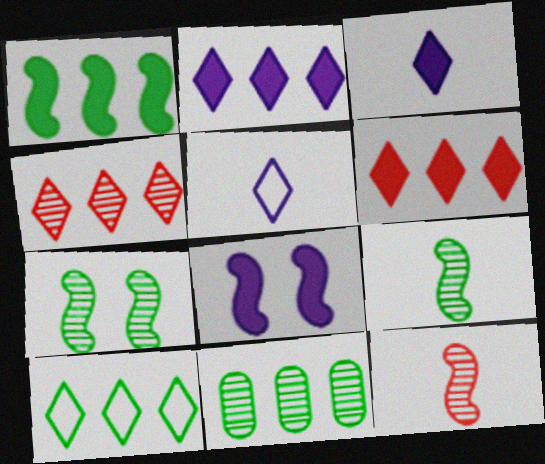[[1, 10, 11], 
[2, 4, 10]]